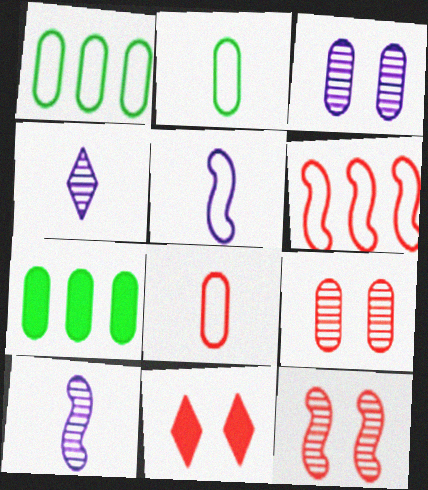[[1, 10, 11], 
[3, 7, 8]]